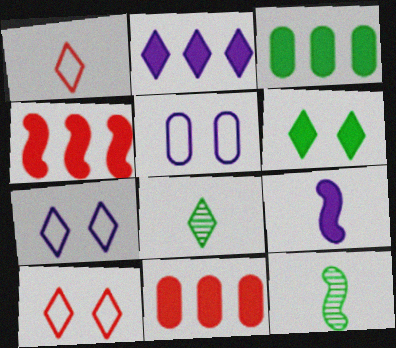[[2, 3, 4], 
[2, 8, 10], 
[4, 5, 8], 
[6, 9, 11], 
[7, 11, 12]]